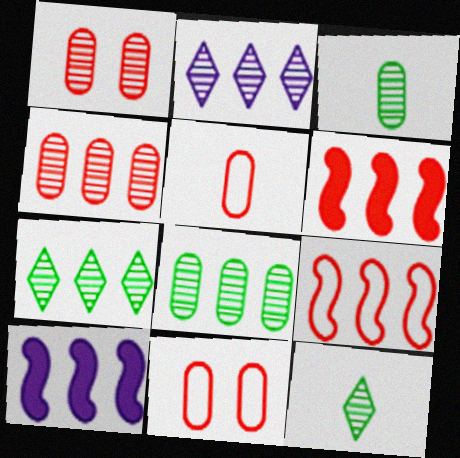[[10, 11, 12]]